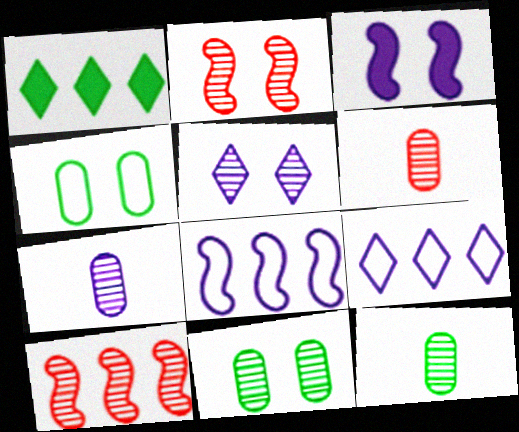[[2, 5, 11], 
[3, 7, 9], 
[5, 10, 12], 
[6, 7, 12]]